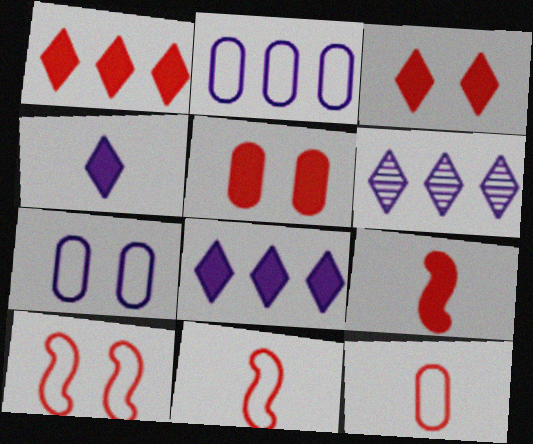[[1, 5, 9]]